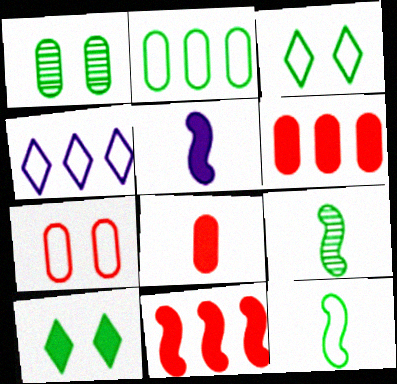[[2, 3, 12], 
[2, 9, 10], 
[4, 7, 12], 
[5, 6, 10]]